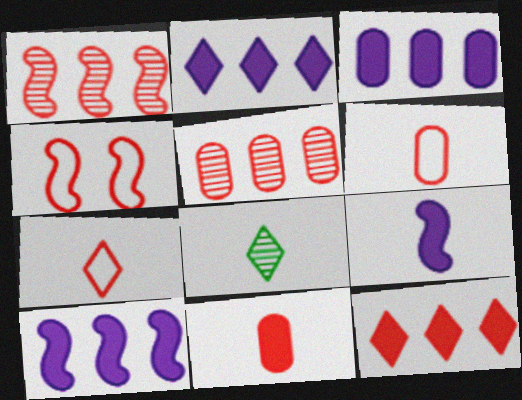[[2, 3, 10], 
[3, 4, 8], 
[6, 8, 9]]